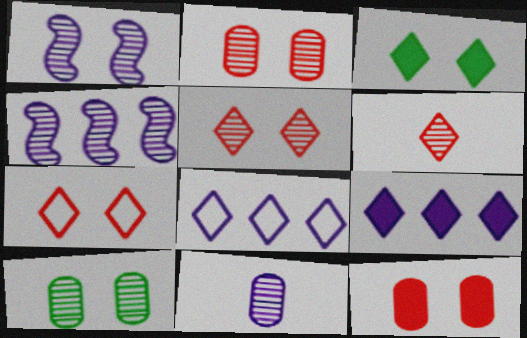[[1, 5, 10], 
[3, 6, 8], 
[4, 6, 10]]